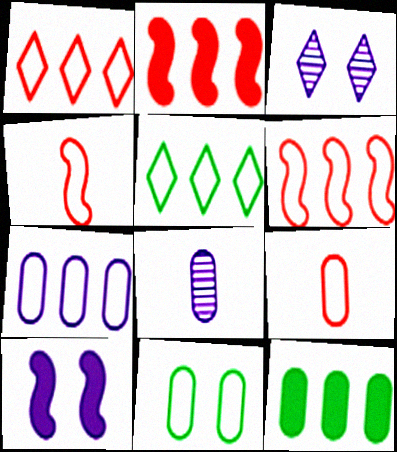[[3, 4, 12], 
[5, 6, 7], 
[7, 9, 11]]